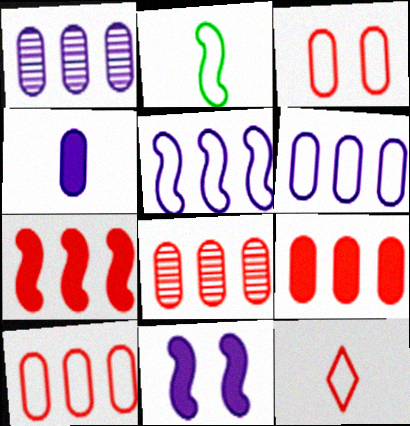[[8, 9, 10]]